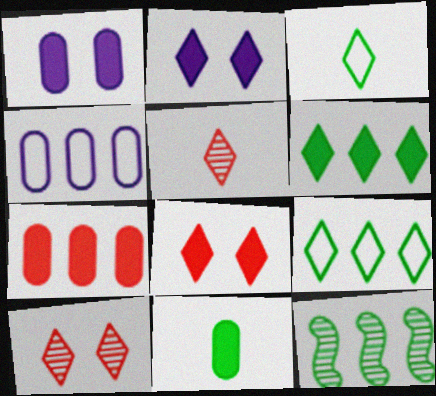[[1, 7, 11], 
[2, 5, 9]]